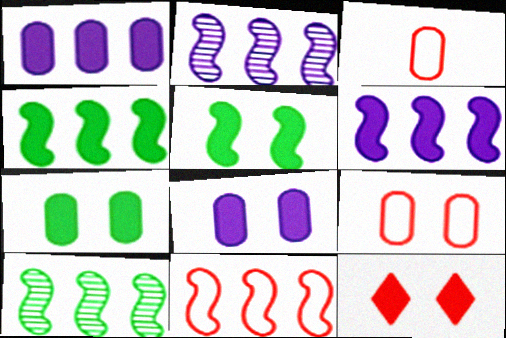[[2, 4, 11], 
[5, 8, 12], 
[6, 10, 11]]